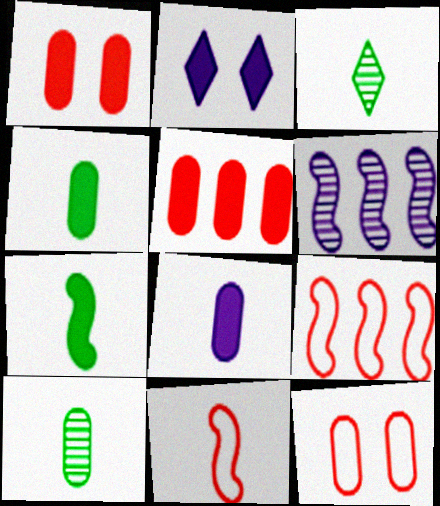[[2, 5, 7], 
[2, 9, 10], 
[3, 8, 11]]